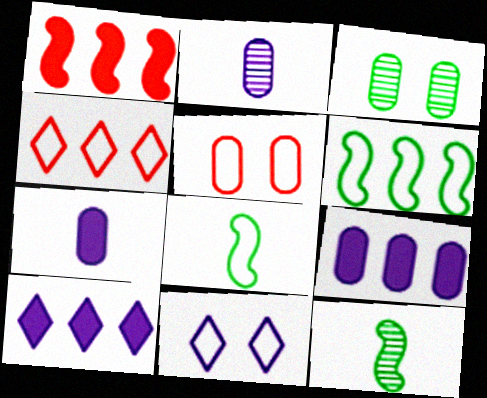[[5, 10, 12]]